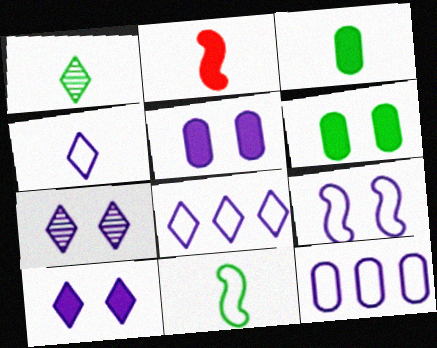[[1, 3, 11], 
[4, 9, 12], 
[5, 7, 9]]